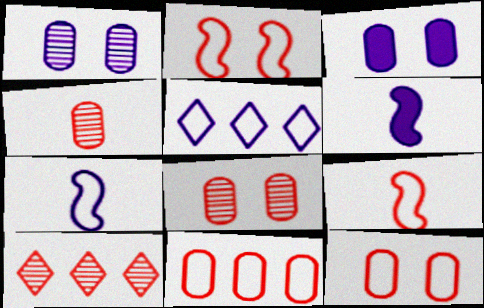[[1, 5, 6]]